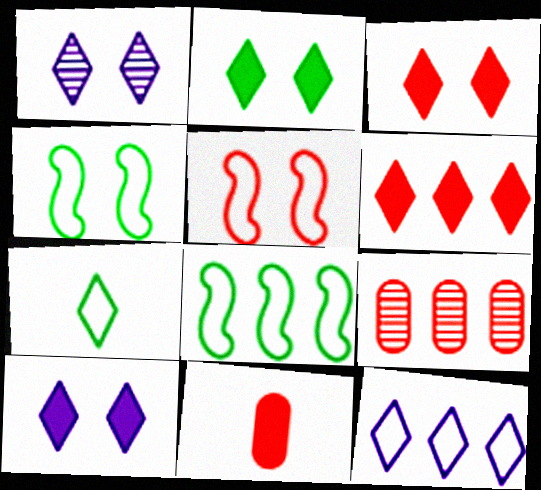[[1, 6, 7], 
[1, 8, 11], 
[2, 3, 10]]